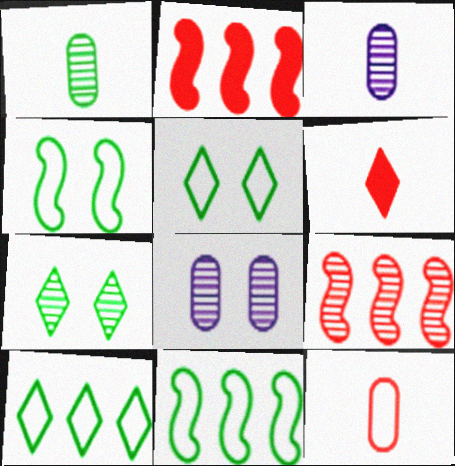[[2, 3, 5], 
[3, 7, 9], 
[6, 8, 11]]